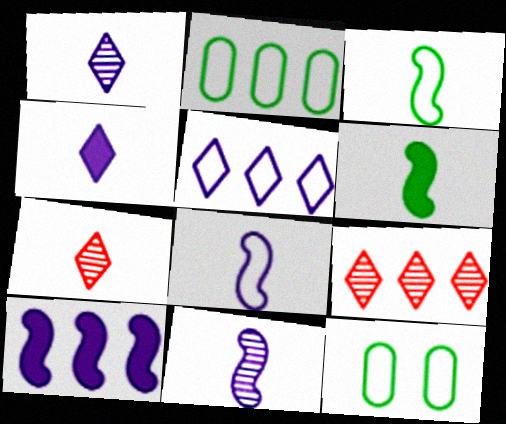[[2, 9, 10], 
[7, 10, 12]]